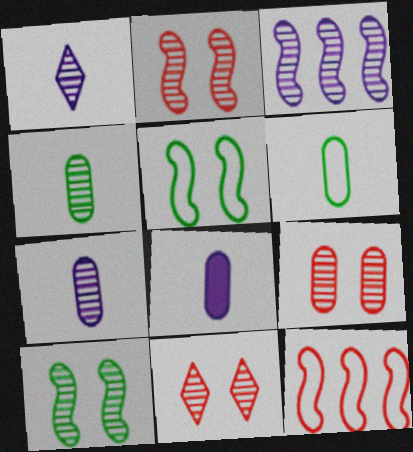[[2, 9, 11], 
[3, 4, 11]]